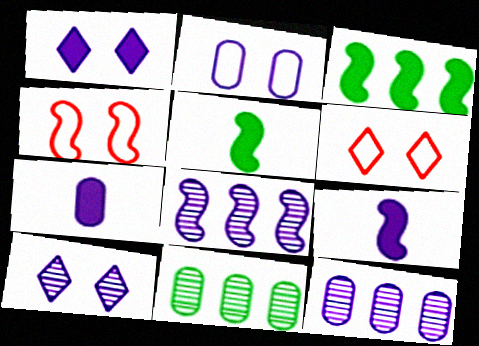[[2, 7, 12], 
[4, 5, 8], 
[5, 6, 12], 
[6, 9, 11]]